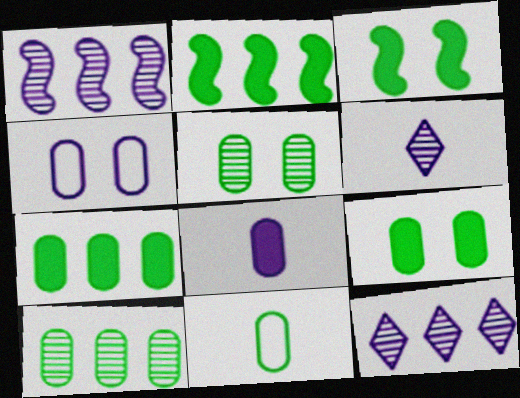[[5, 7, 11], 
[9, 10, 11]]